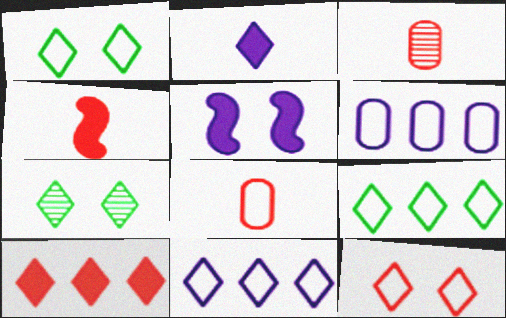[[3, 5, 9], 
[4, 6, 7]]